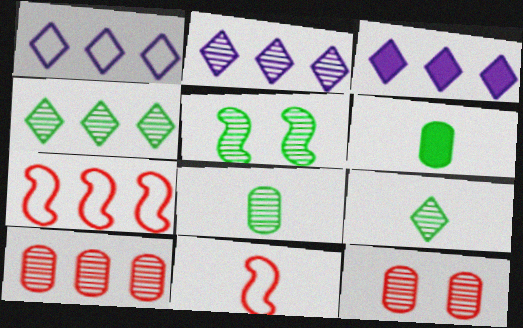[[1, 2, 3], 
[4, 5, 8]]